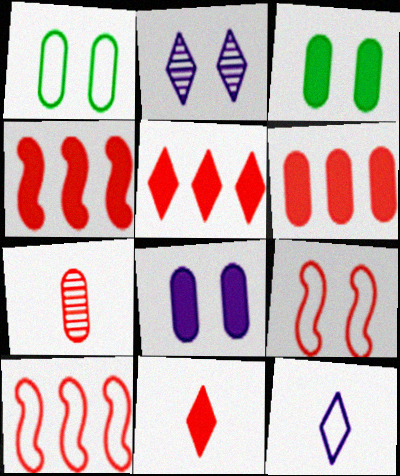[[1, 10, 12], 
[2, 3, 9], 
[4, 5, 6], 
[5, 7, 9]]